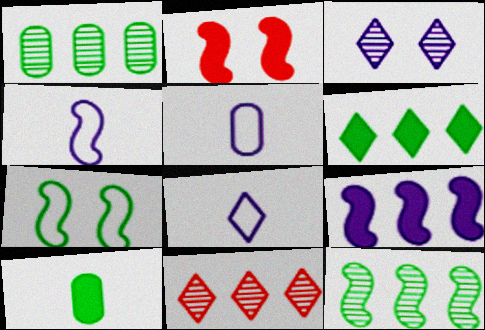[[1, 2, 8], 
[2, 4, 12], 
[3, 5, 9], 
[4, 5, 8]]